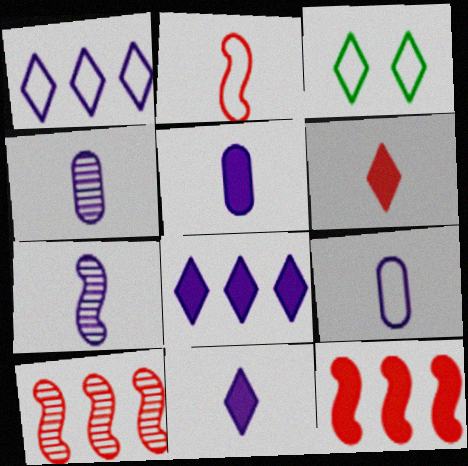[[3, 4, 12], 
[3, 5, 10], 
[4, 5, 9], 
[7, 9, 11]]